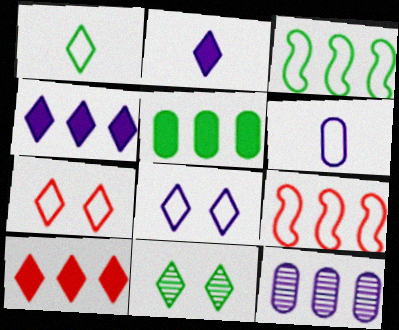[[3, 6, 7], 
[3, 10, 12]]